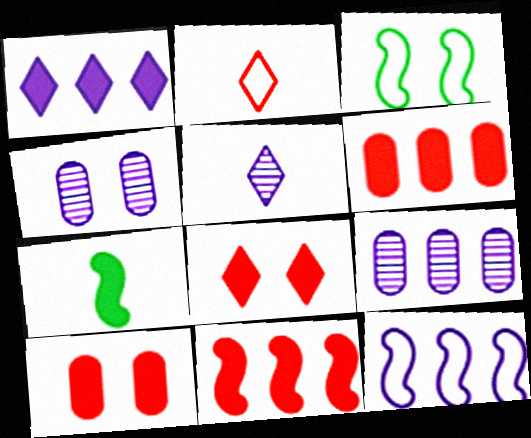[[1, 7, 10], 
[1, 9, 12], 
[3, 4, 8], 
[3, 5, 6]]